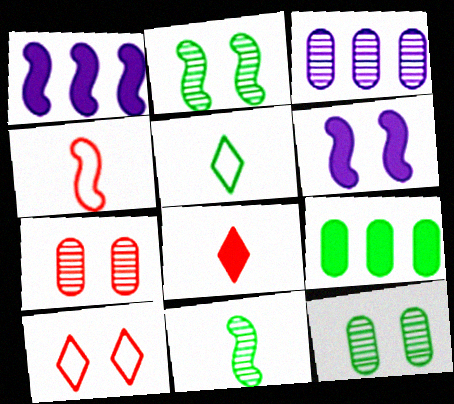[[1, 2, 4], 
[1, 5, 7], 
[2, 5, 9], 
[6, 8, 9], 
[6, 10, 12]]